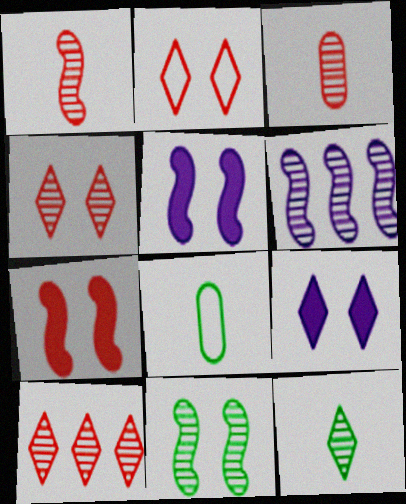[[1, 6, 11], 
[5, 8, 10]]